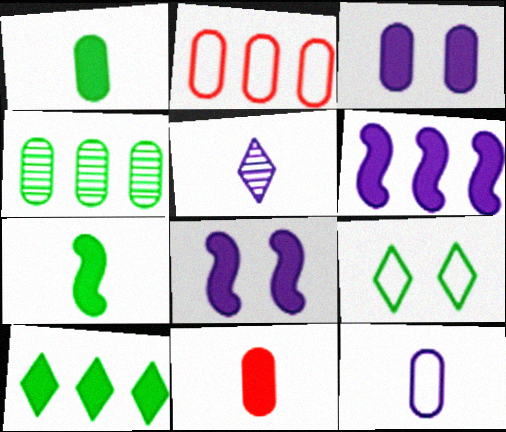[[4, 7, 9], 
[8, 10, 11]]